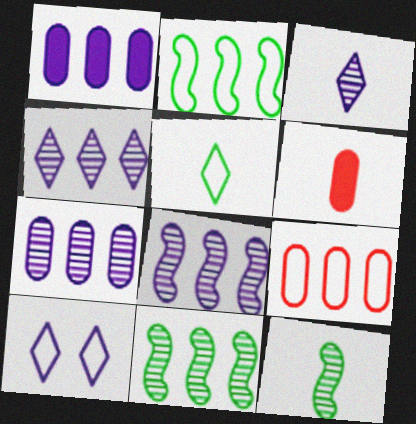[[4, 7, 8], 
[6, 10, 11]]